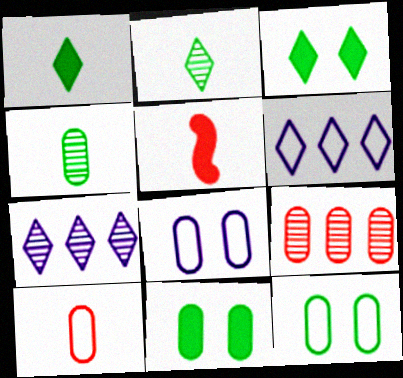[[5, 7, 12]]